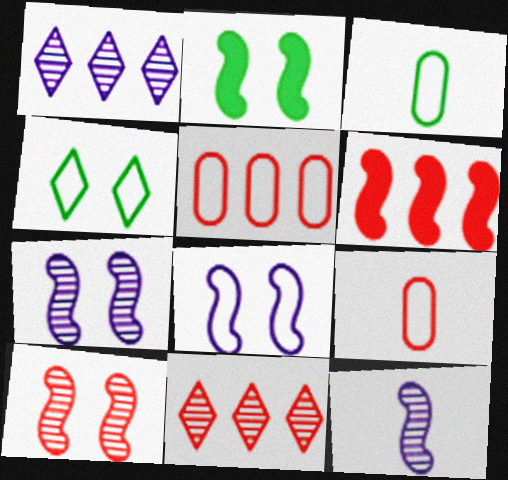[[1, 2, 9], 
[2, 8, 10], 
[5, 6, 11]]